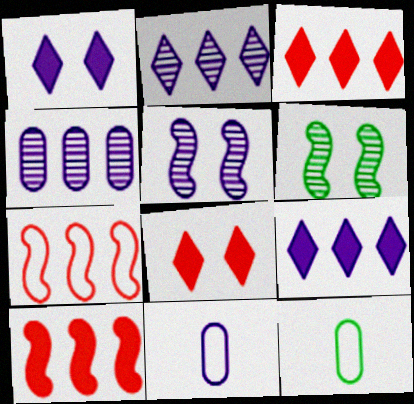[[3, 5, 12], 
[3, 6, 11], 
[5, 9, 11]]